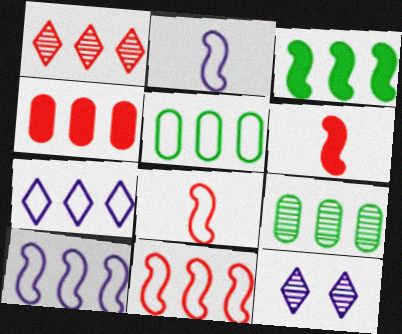[[1, 4, 11], 
[5, 6, 12], 
[5, 7, 11]]